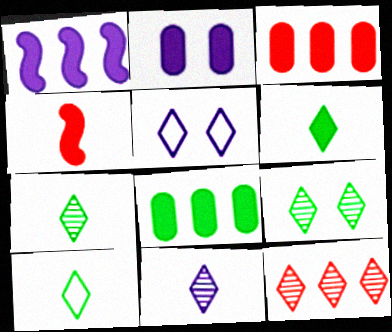[[5, 6, 12], 
[6, 7, 10], 
[9, 11, 12]]